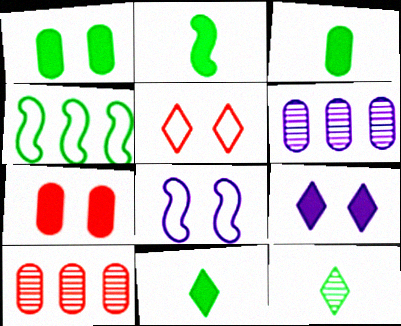[[1, 4, 12], 
[2, 3, 11], 
[2, 5, 6], 
[8, 10, 11]]